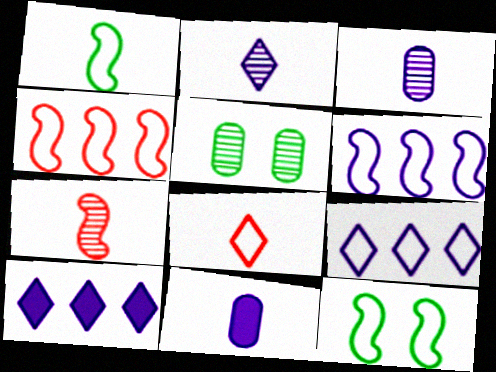[]